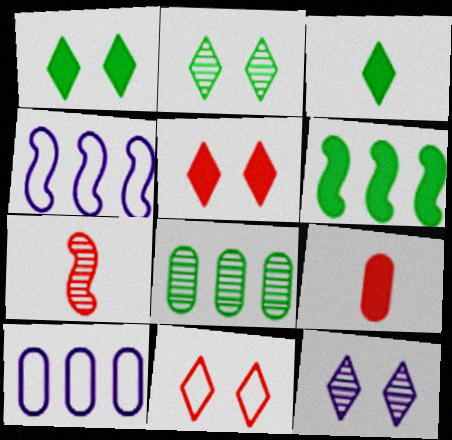[[1, 7, 10], 
[1, 11, 12], 
[2, 4, 9], 
[7, 8, 12]]